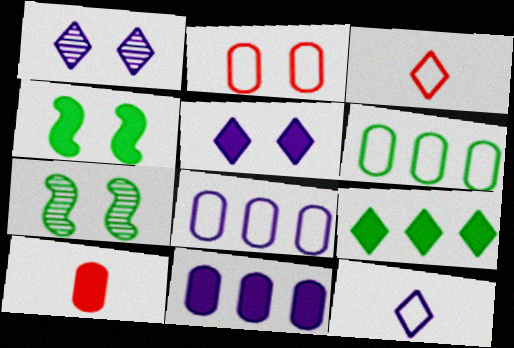[[1, 2, 4], 
[1, 3, 9], 
[2, 5, 7], 
[3, 7, 11]]